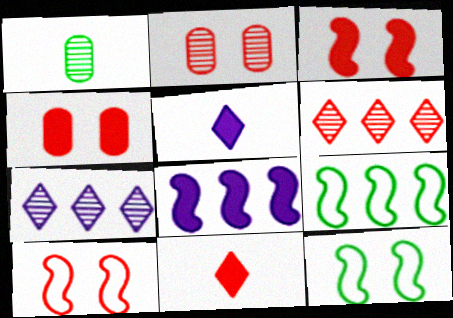[[2, 5, 9]]